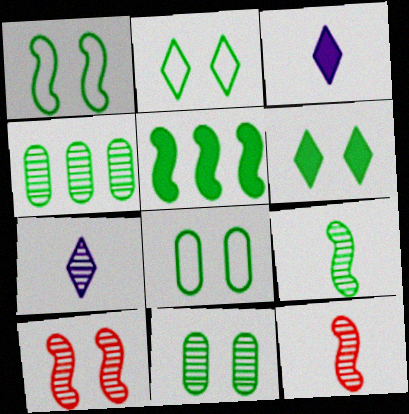[[1, 2, 8], 
[1, 5, 9], 
[1, 6, 11], 
[4, 7, 10]]